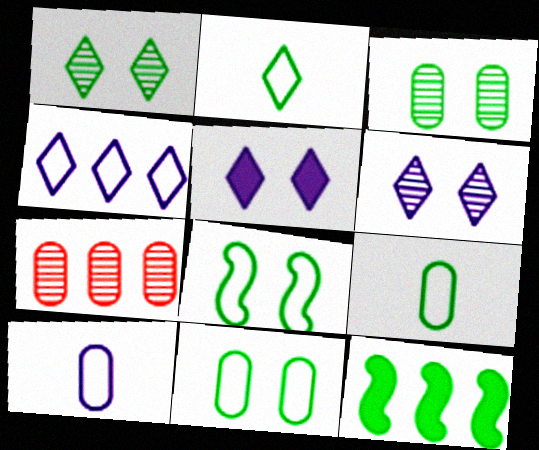[[1, 9, 12], 
[2, 3, 12], 
[4, 7, 12]]